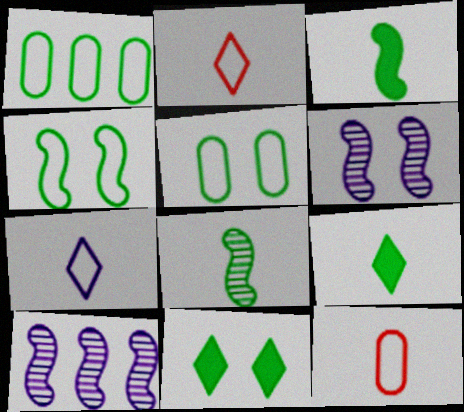[[1, 8, 11], 
[10, 11, 12]]